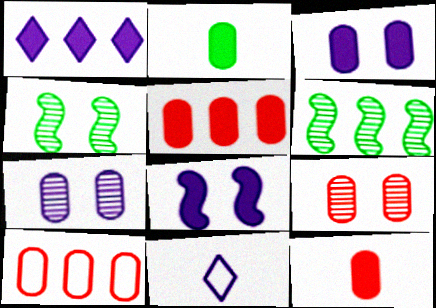[[1, 6, 10], 
[2, 3, 5], 
[2, 7, 10], 
[4, 5, 11], 
[9, 10, 12]]